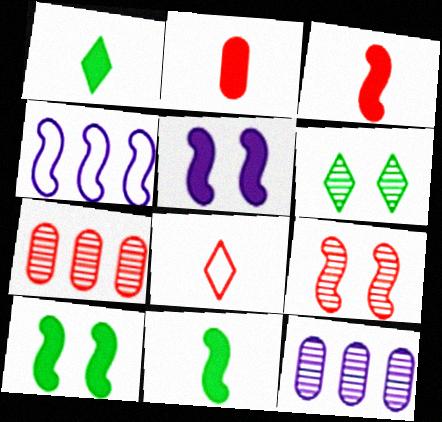[[2, 4, 6], 
[4, 9, 11], 
[8, 10, 12]]